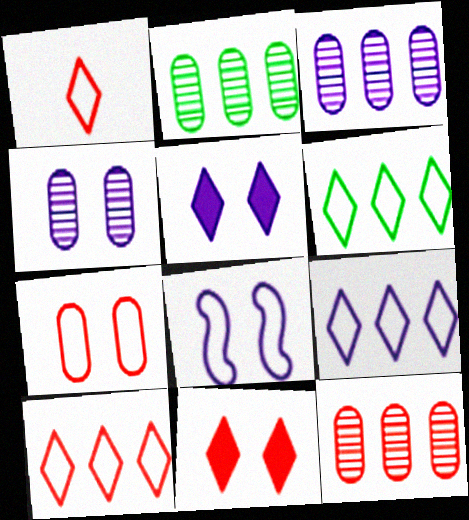[[2, 3, 12], 
[4, 5, 8], 
[6, 9, 10]]